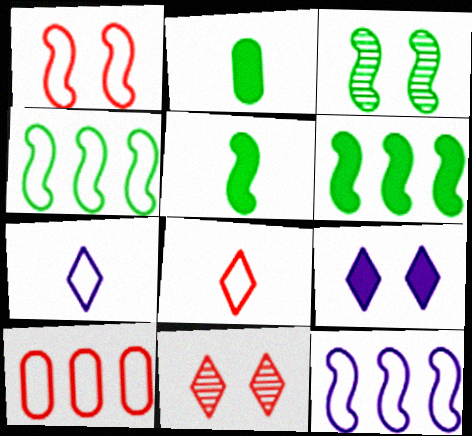[[1, 8, 10], 
[2, 11, 12], 
[3, 4, 5]]